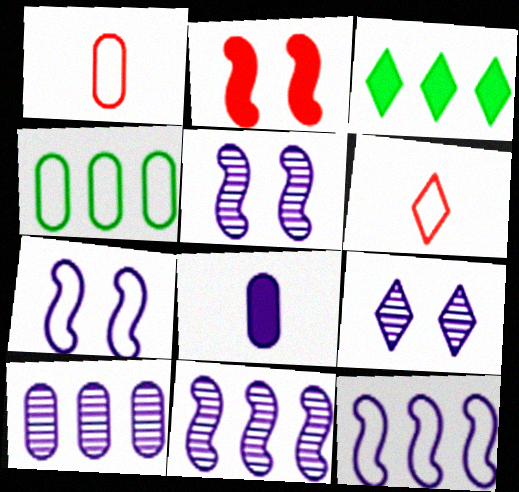[[1, 3, 5], 
[2, 3, 8], 
[3, 6, 9], 
[4, 6, 7], 
[8, 9, 12]]